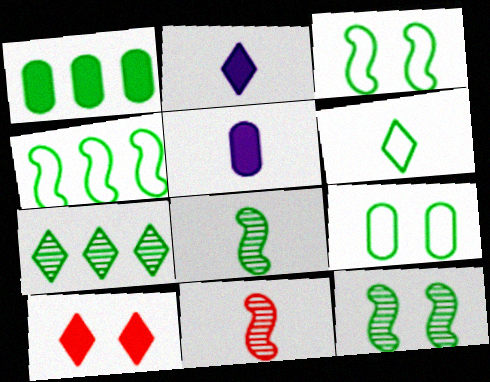[[1, 4, 7], 
[1, 6, 12], 
[4, 6, 9], 
[5, 6, 11]]